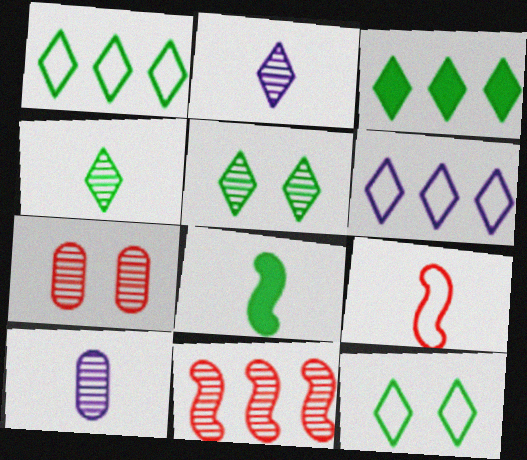[[3, 4, 12], 
[5, 10, 11], 
[6, 7, 8]]